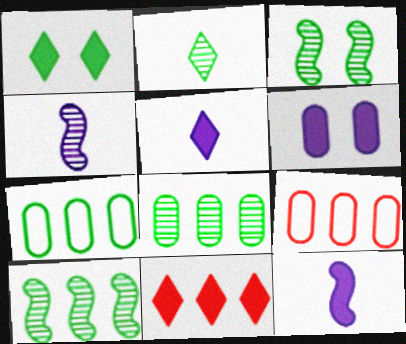[[1, 4, 9], 
[1, 5, 11], 
[2, 3, 8], 
[3, 5, 9]]